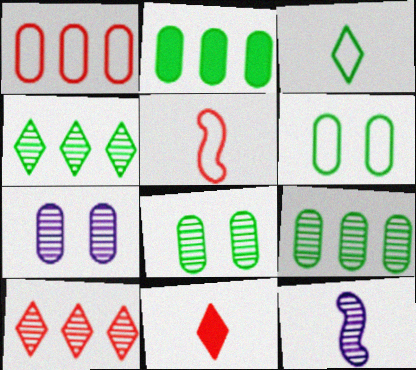[[8, 10, 12]]